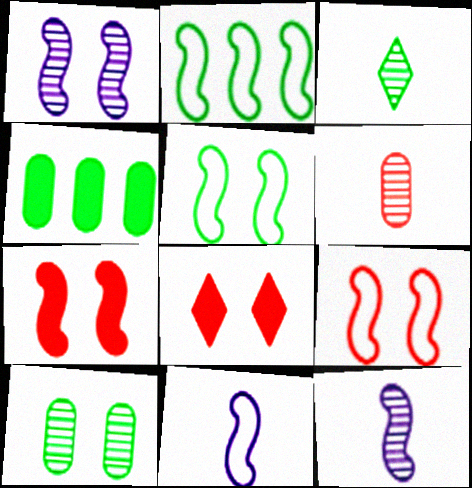[[1, 5, 7], 
[2, 7, 12], 
[2, 9, 11], 
[3, 4, 5], 
[3, 6, 12]]